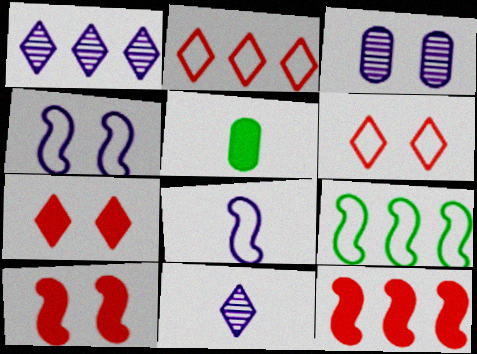[]